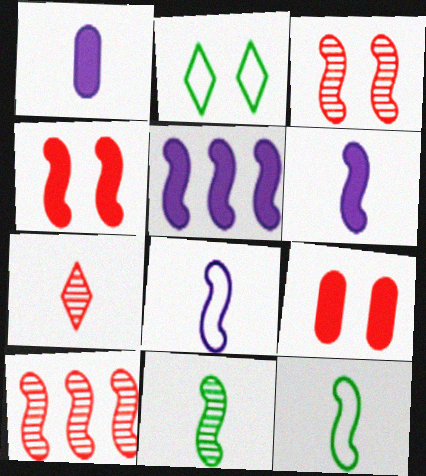[[1, 2, 10], 
[1, 7, 12], 
[3, 5, 12]]